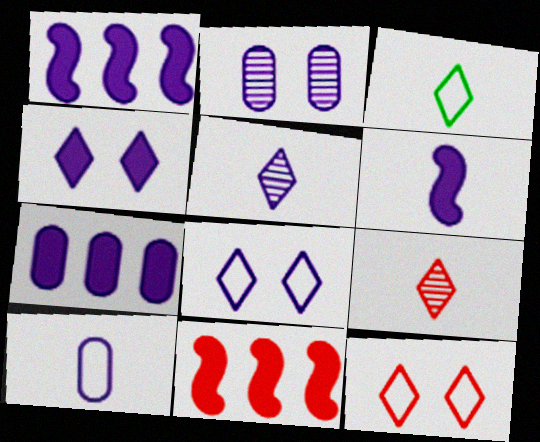[[2, 3, 11], 
[2, 7, 10], 
[4, 6, 7], 
[5, 6, 10]]